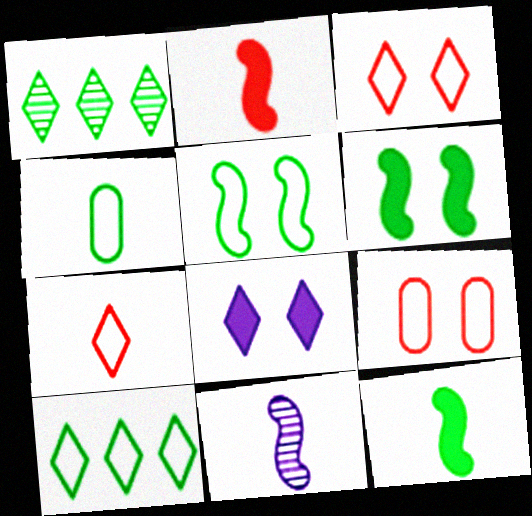[[1, 4, 6], 
[1, 7, 8], 
[4, 5, 10]]